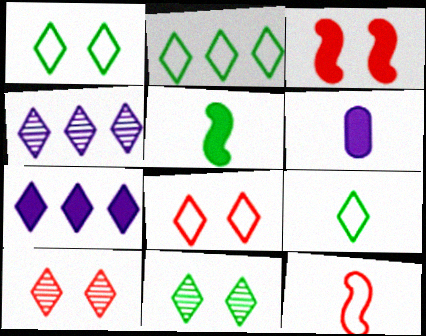[[1, 2, 9], 
[7, 9, 10]]